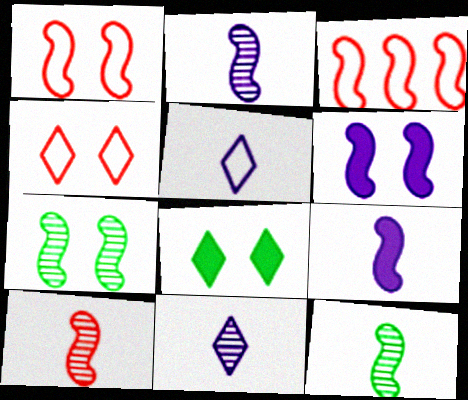[[1, 6, 7], 
[2, 10, 12], 
[3, 6, 12], 
[3, 7, 9]]